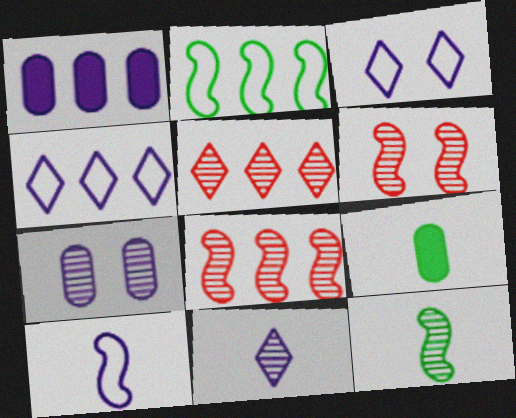[[1, 2, 5], 
[3, 8, 9], 
[4, 6, 9], 
[5, 7, 12]]